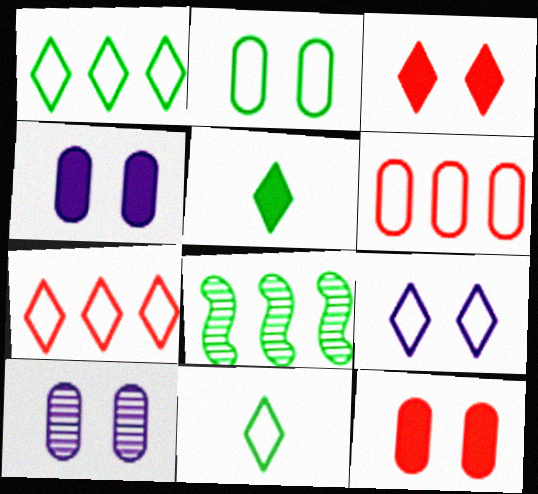[[2, 5, 8], 
[2, 10, 12], 
[7, 9, 11]]